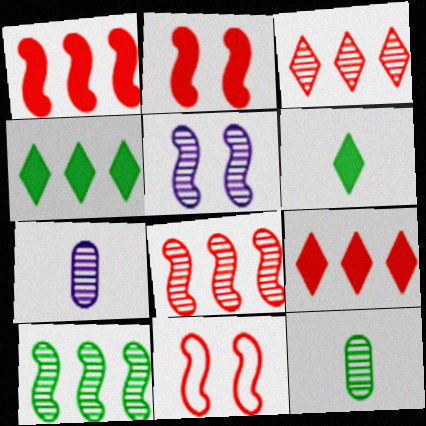[[3, 5, 12], 
[4, 7, 11]]